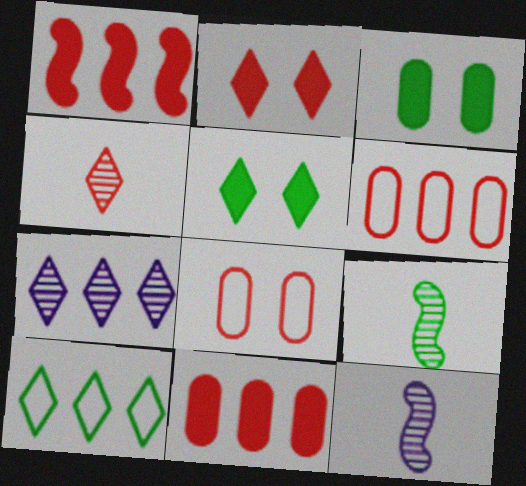[[1, 4, 8], 
[3, 9, 10], 
[5, 6, 12]]